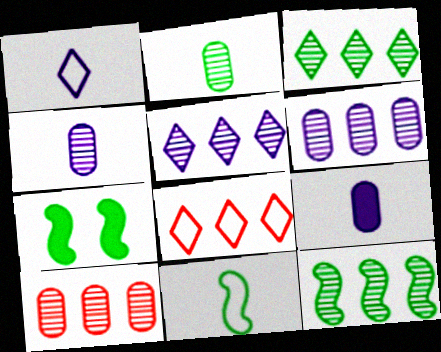[[1, 7, 10], 
[4, 7, 8], 
[5, 10, 12], 
[7, 11, 12]]